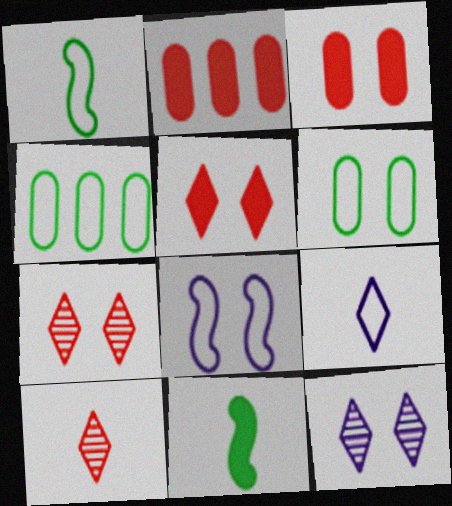[[1, 2, 12]]